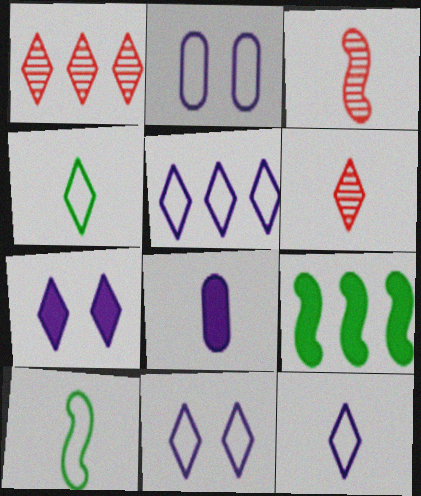[[1, 4, 7], 
[2, 6, 9], 
[3, 4, 8], 
[5, 11, 12], 
[6, 8, 10]]